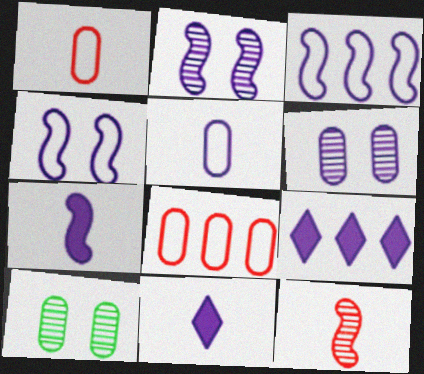[[2, 3, 7], 
[2, 5, 9], 
[3, 6, 11]]